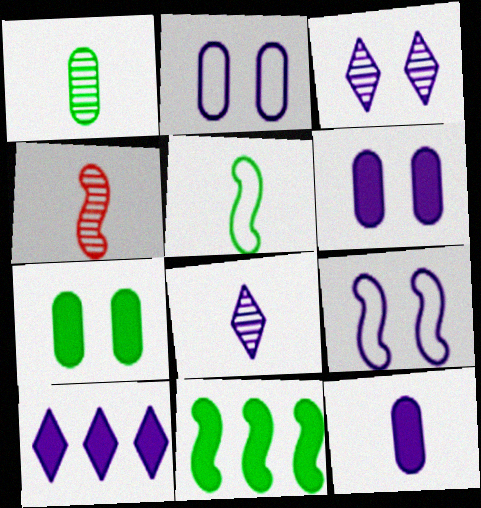[[1, 4, 8], 
[3, 6, 9], 
[4, 9, 11]]